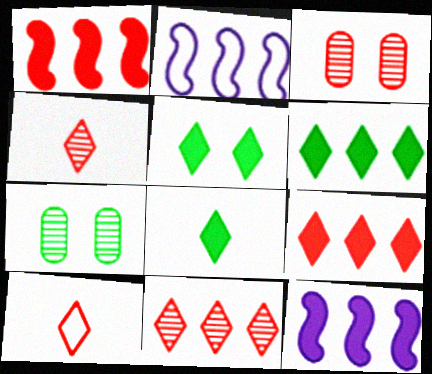[[1, 3, 10], 
[2, 3, 8], 
[5, 6, 8], 
[7, 10, 12]]